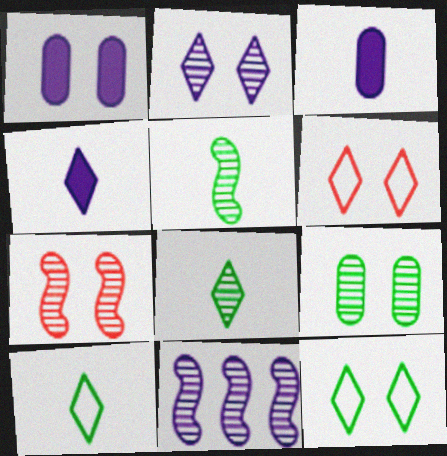[[1, 7, 12], 
[2, 7, 9], 
[5, 7, 11]]